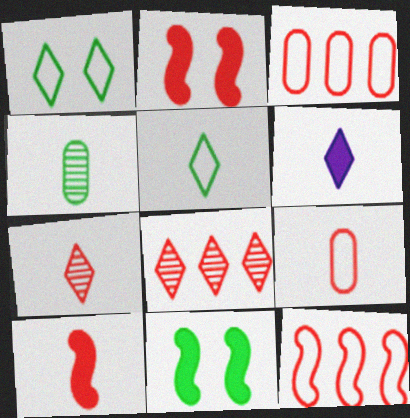[[1, 6, 8], 
[2, 3, 7], 
[2, 8, 9], 
[5, 6, 7], 
[7, 9, 10]]